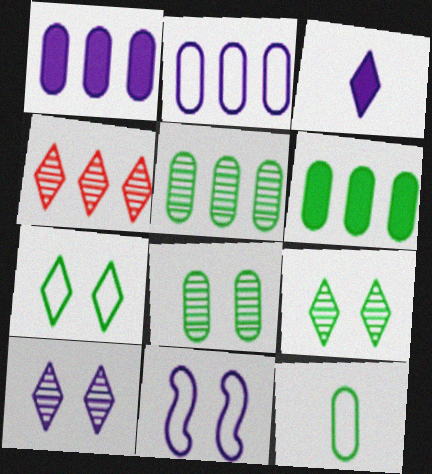[[3, 4, 7], 
[6, 8, 12]]